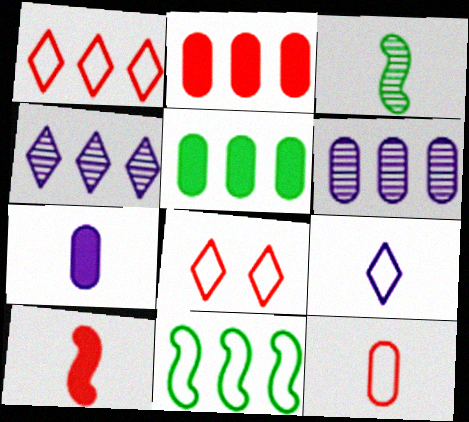[[2, 4, 11]]